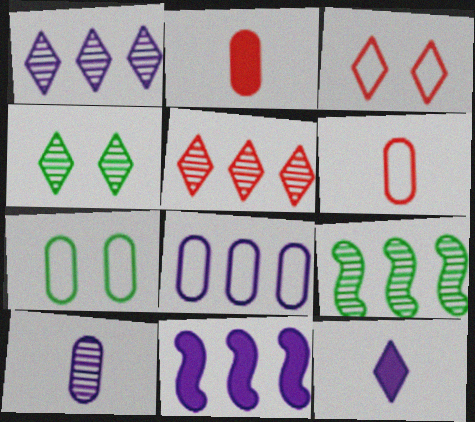[[1, 8, 11], 
[4, 6, 11], 
[6, 7, 8]]